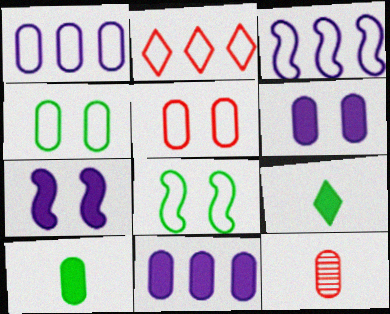[[4, 11, 12]]